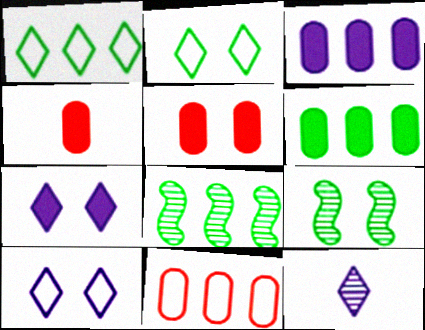[[1, 6, 8], 
[4, 8, 10], 
[5, 9, 10]]